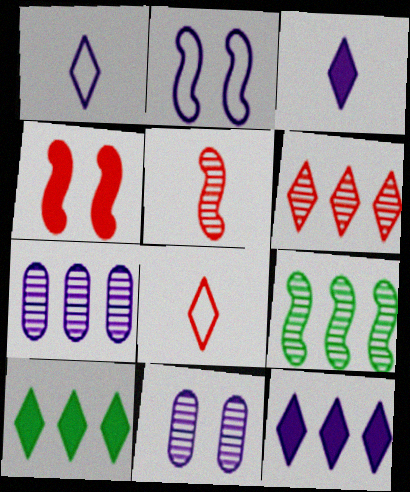[[2, 3, 7], 
[6, 7, 9]]